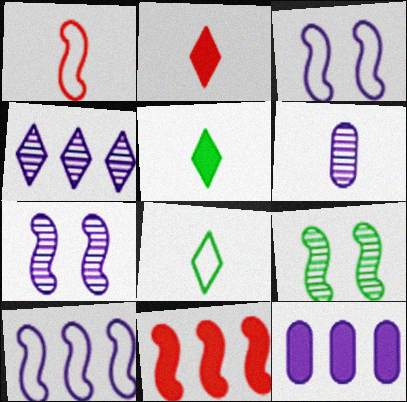[[1, 5, 6], 
[4, 6, 7], 
[4, 10, 12]]